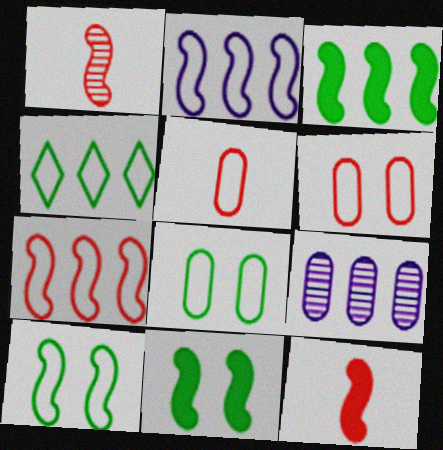[[1, 2, 11]]